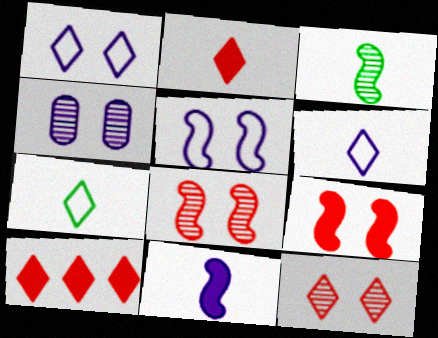[]